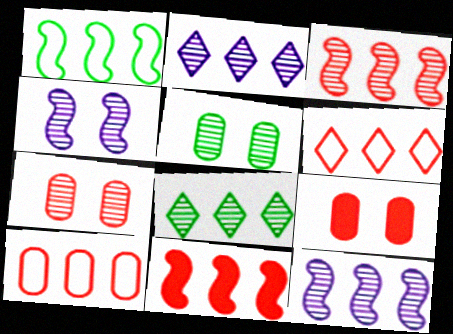[[1, 11, 12]]